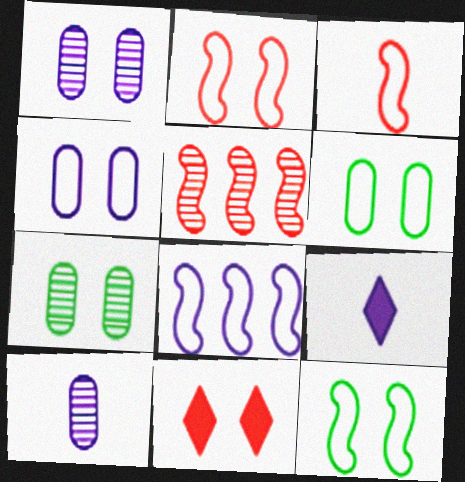[[1, 8, 9], 
[1, 11, 12], 
[3, 8, 12], 
[5, 6, 9]]